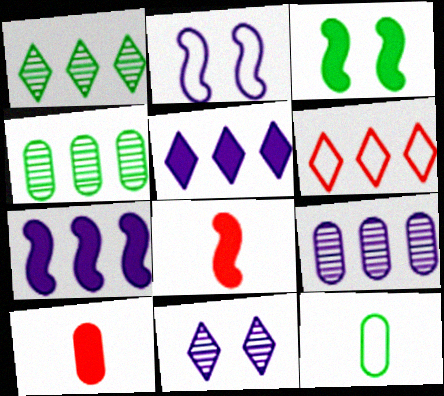[[1, 2, 10], 
[1, 3, 12], 
[1, 5, 6], 
[2, 6, 12], 
[3, 5, 10], 
[3, 7, 8], 
[4, 6, 7]]